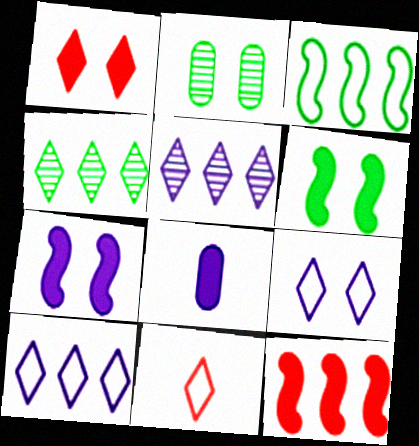[]